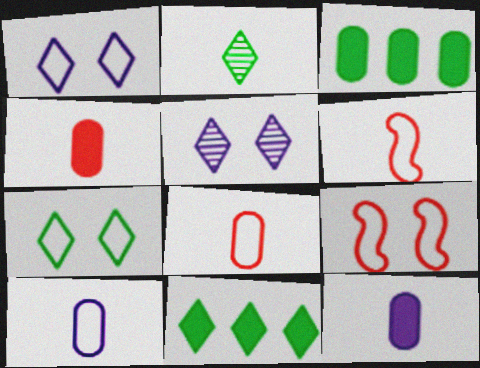[[2, 6, 12], 
[2, 7, 11], 
[3, 5, 6]]